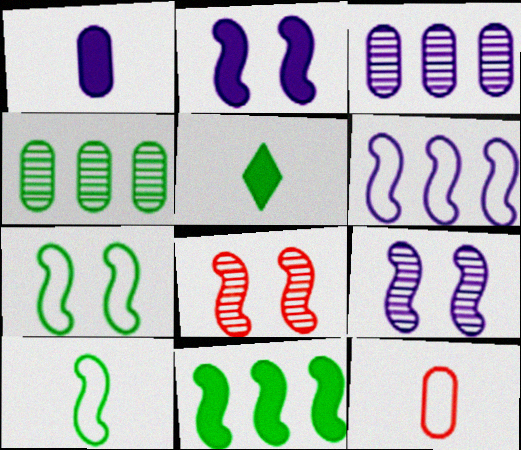[[2, 7, 8], 
[4, 5, 7]]